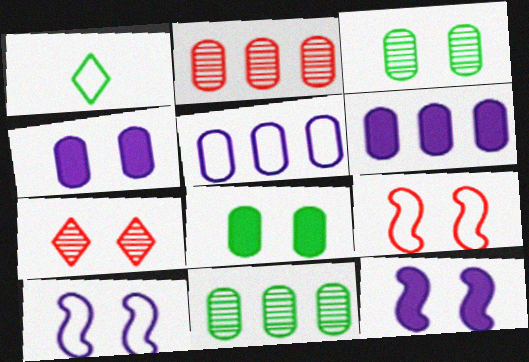[[1, 2, 12], 
[1, 5, 9], 
[7, 8, 10]]